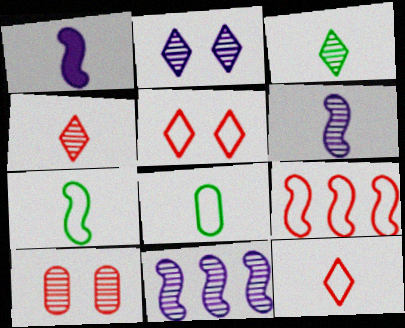[[1, 4, 8], 
[3, 10, 11]]